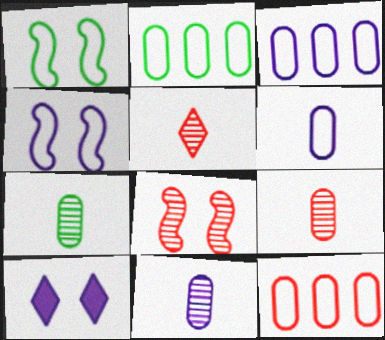[[2, 3, 12], 
[7, 9, 11]]